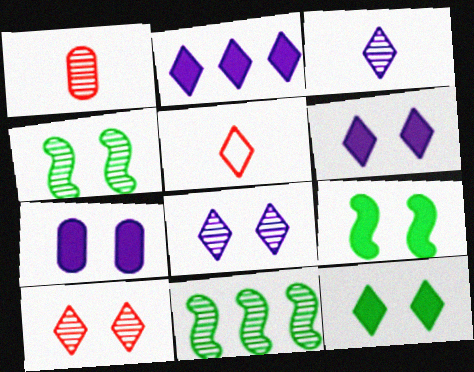[[1, 8, 11], 
[5, 7, 11]]